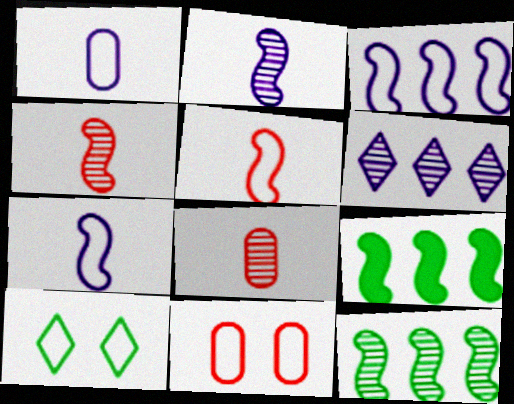[]